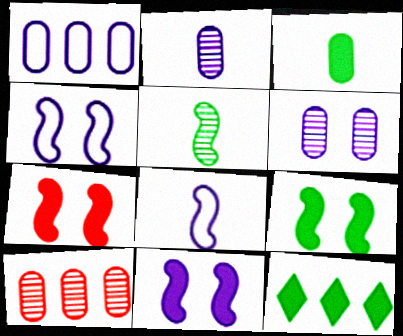[[3, 9, 12], 
[7, 9, 11]]